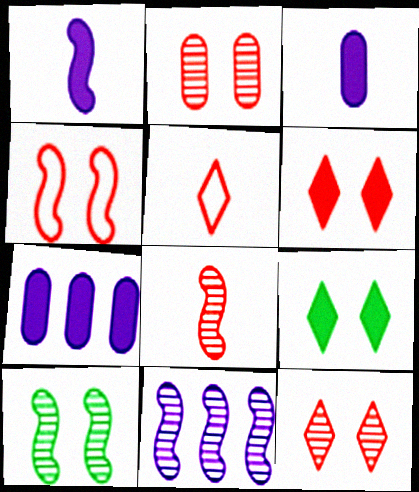[[2, 4, 6], 
[5, 7, 10], 
[8, 10, 11]]